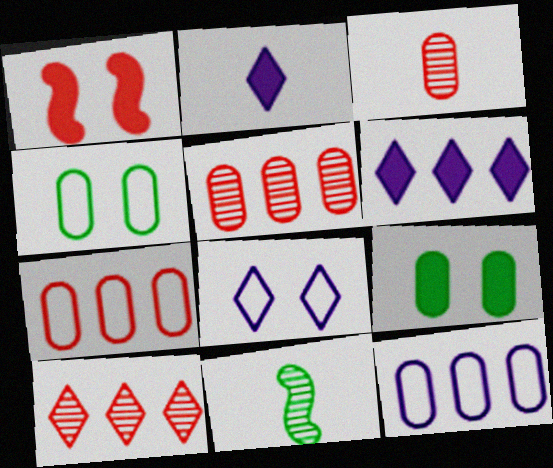[[3, 9, 12]]